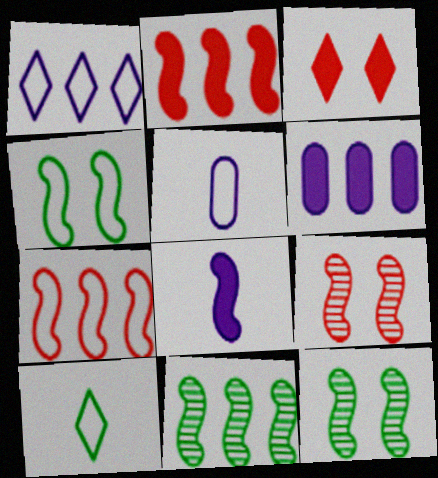[[3, 5, 11], 
[6, 9, 10], 
[7, 8, 12]]